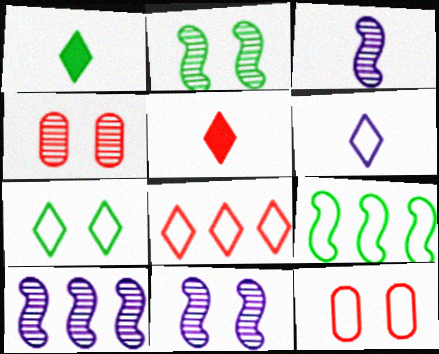[[1, 10, 12], 
[3, 10, 11], 
[6, 7, 8], 
[6, 9, 12]]